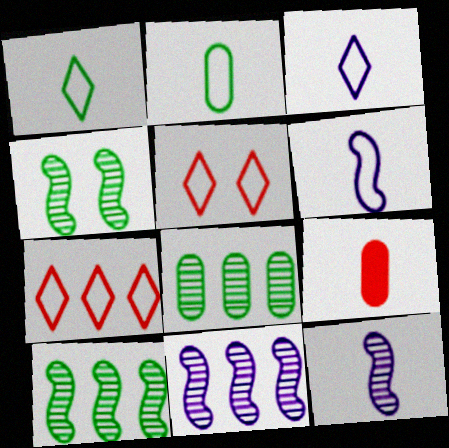[[1, 9, 12]]